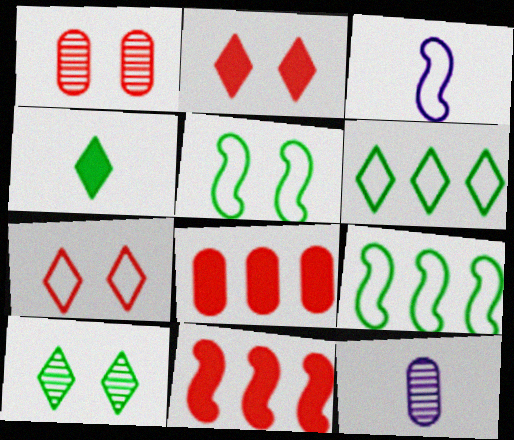[[2, 9, 12], 
[3, 8, 10], 
[4, 6, 10]]